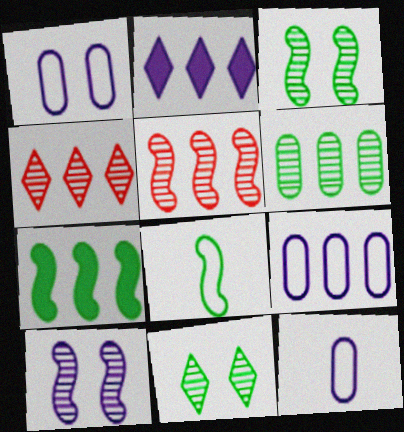[[1, 9, 12], 
[2, 10, 12], 
[3, 7, 8], 
[4, 7, 9]]